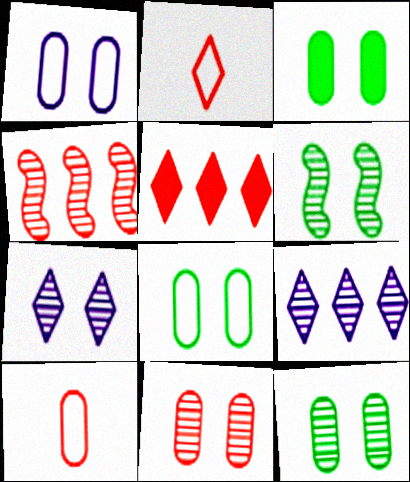[[1, 3, 11], 
[3, 8, 12], 
[6, 7, 11]]